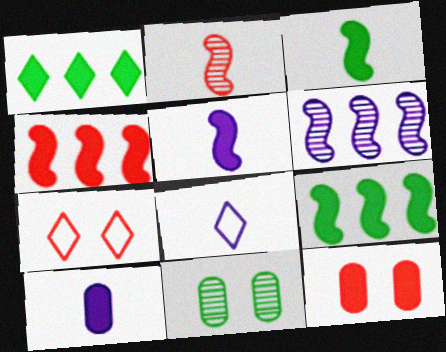[[1, 5, 12], 
[4, 8, 11]]